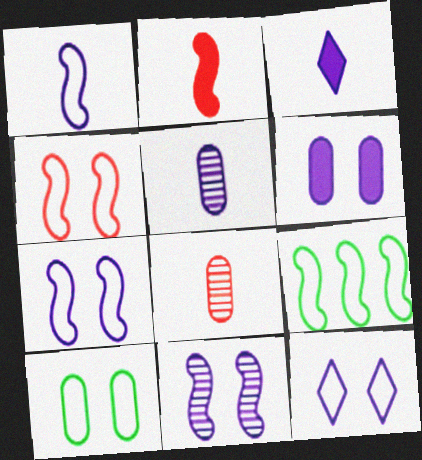[[1, 3, 5], 
[1, 4, 9], 
[2, 9, 11], 
[4, 10, 12], 
[6, 11, 12]]